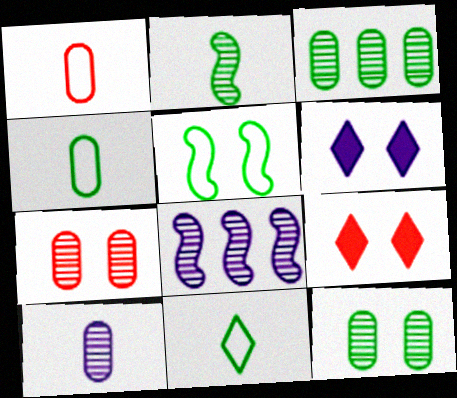[[3, 7, 10], 
[4, 8, 9], 
[5, 6, 7]]